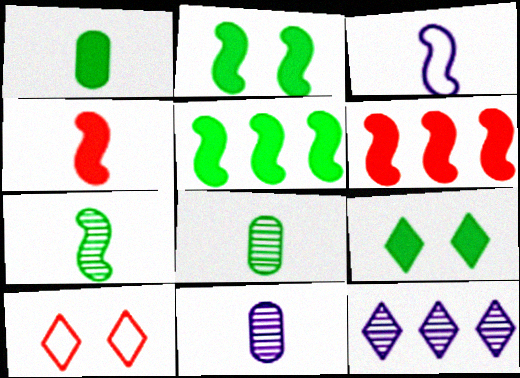[[1, 5, 9], 
[3, 4, 7], 
[5, 10, 11]]